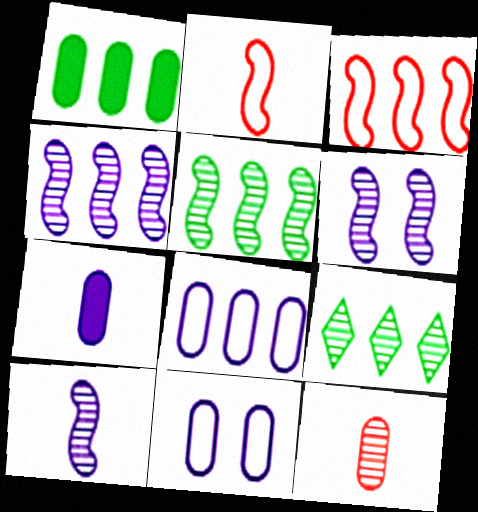[[1, 11, 12], 
[4, 6, 10], 
[6, 9, 12]]